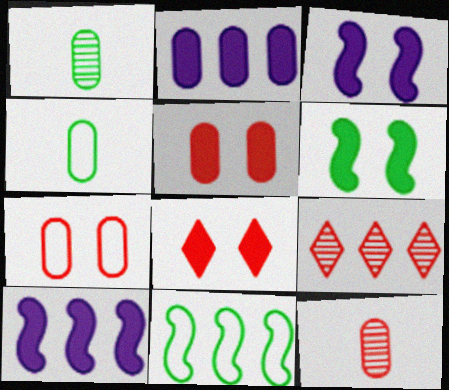[[1, 2, 7], 
[2, 9, 11], 
[3, 4, 9]]